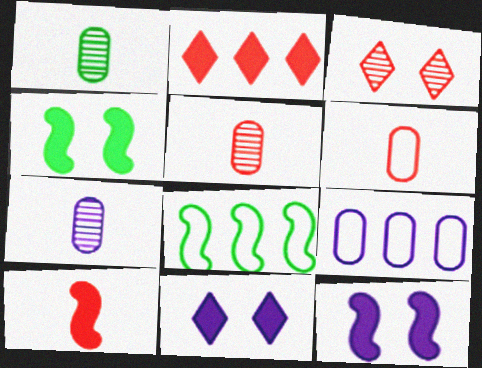[[1, 5, 7], 
[5, 8, 11]]